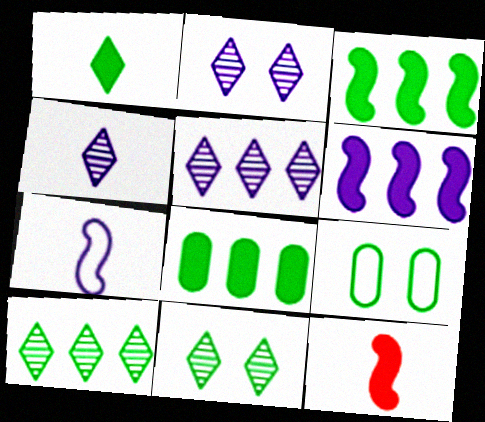[[2, 4, 5], 
[5, 9, 12]]